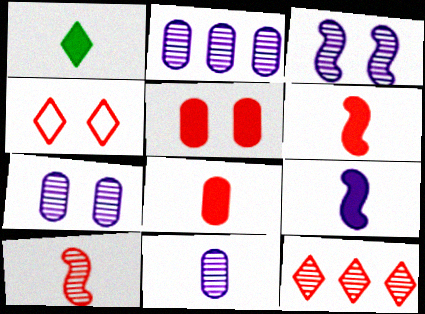[[1, 8, 9], 
[2, 7, 11]]